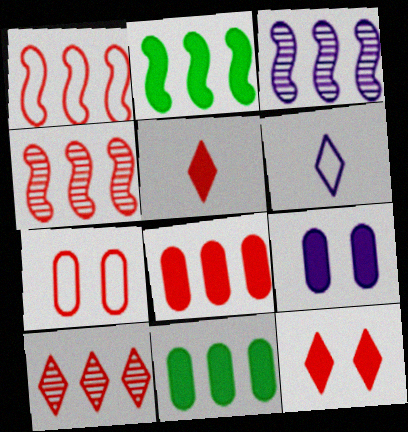[[1, 2, 3], 
[1, 8, 10], 
[2, 5, 9], 
[3, 6, 9], 
[4, 5, 7]]